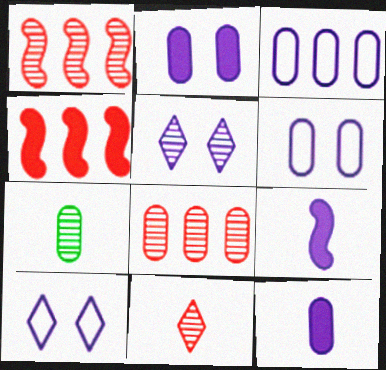[[1, 5, 7], 
[3, 5, 9], 
[4, 7, 10]]